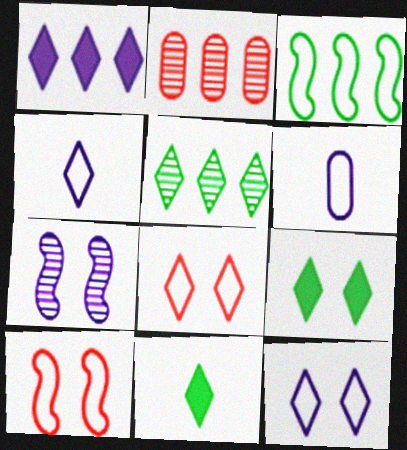[[1, 2, 3], 
[1, 6, 7], 
[3, 6, 8]]